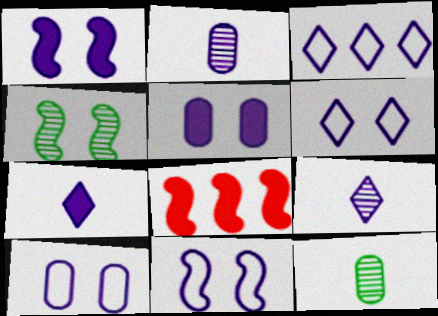[[1, 2, 3], 
[6, 8, 12], 
[6, 10, 11]]